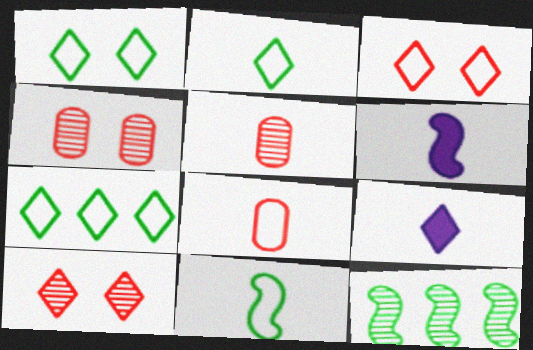[[1, 2, 7], 
[2, 5, 6], 
[4, 6, 7], 
[5, 9, 11], 
[7, 9, 10]]